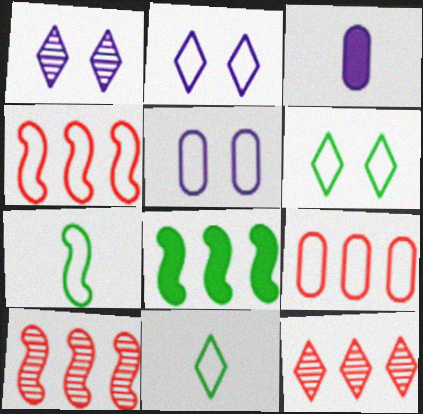[[2, 7, 9], 
[3, 6, 10], 
[4, 5, 11]]